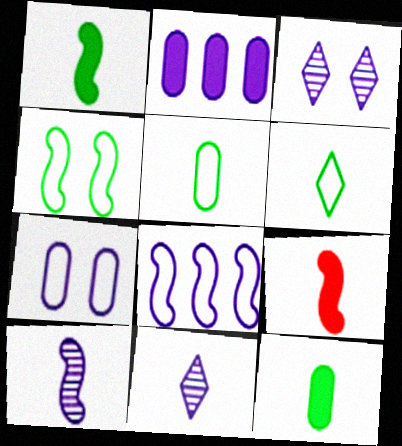[[5, 9, 11]]